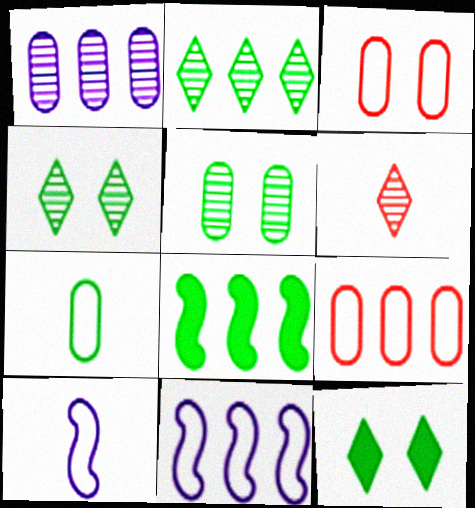[[4, 7, 8]]